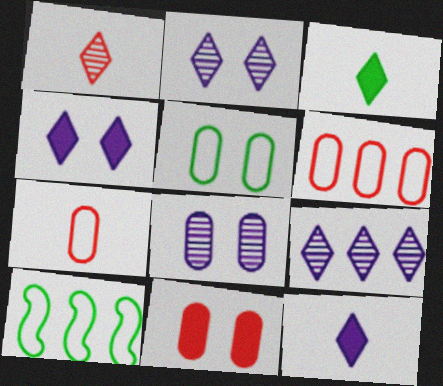[[5, 8, 11]]